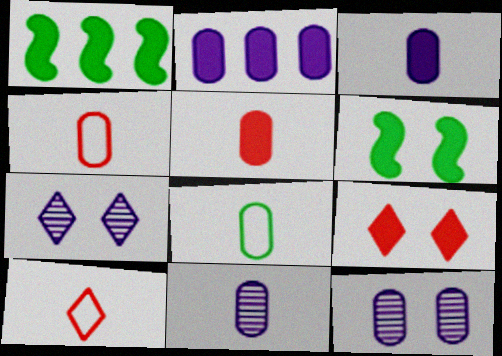[[1, 3, 9], 
[1, 4, 7], 
[1, 10, 12], 
[5, 8, 11]]